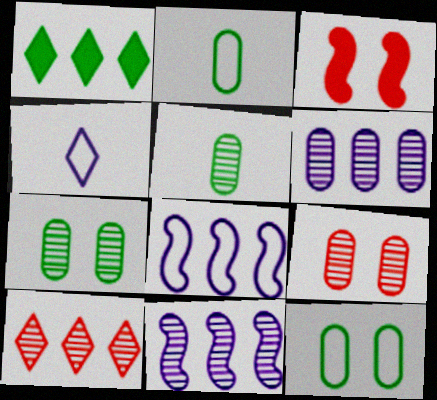[[5, 6, 9]]